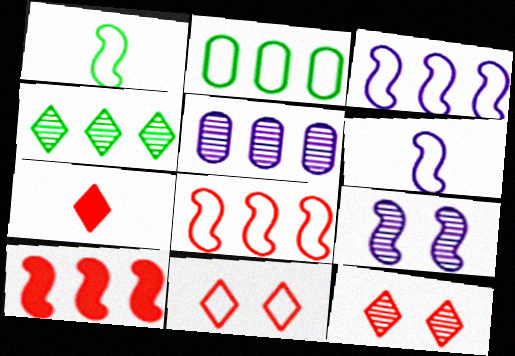[[1, 9, 10], 
[2, 6, 11], 
[2, 7, 9]]